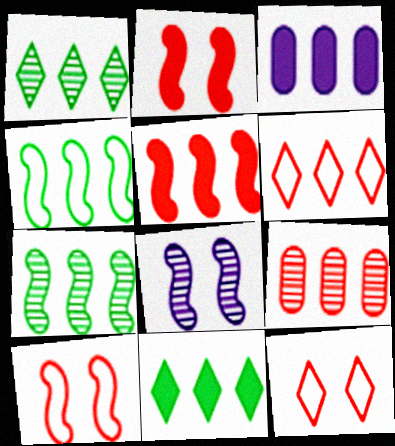[[3, 5, 11], 
[3, 6, 7], 
[5, 6, 9]]